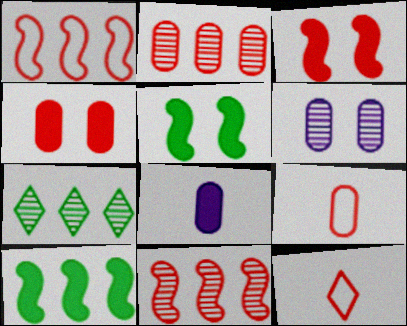[[2, 3, 12], 
[2, 4, 9], 
[4, 11, 12], 
[6, 10, 12]]